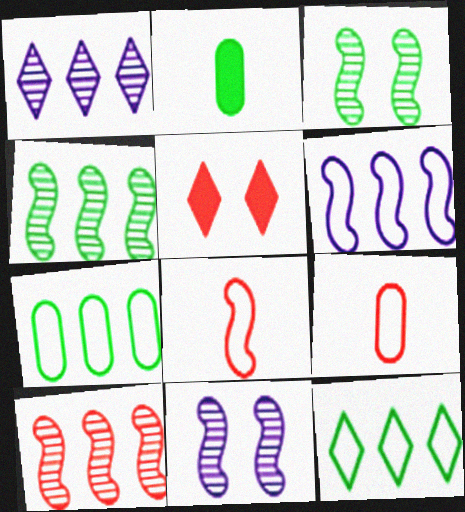[[2, 3, 12], 
[5, 9, 10]]